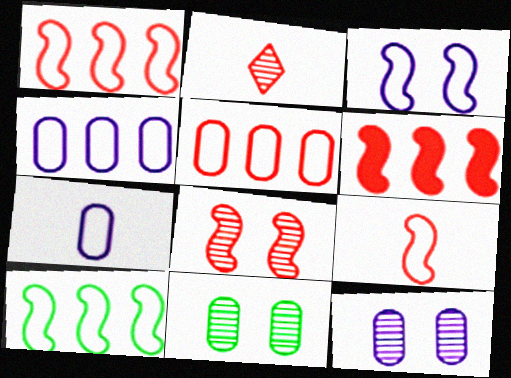[[3, 9, 10], 
[6, 8, 9]]